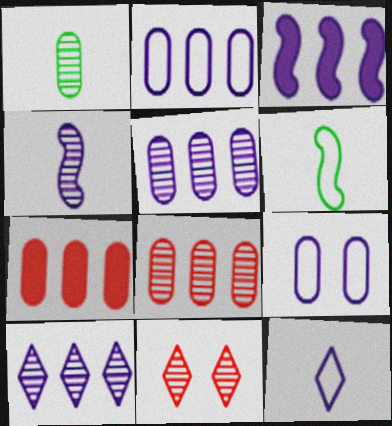[[1, 7, 9], 
[2, 3, 10]]